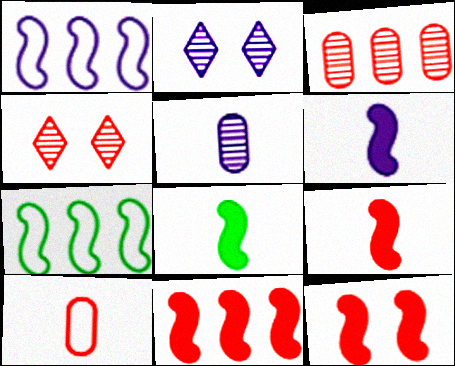[[4, 10, 11], 
[6, 8, 9], 
[9, 11, 12]]